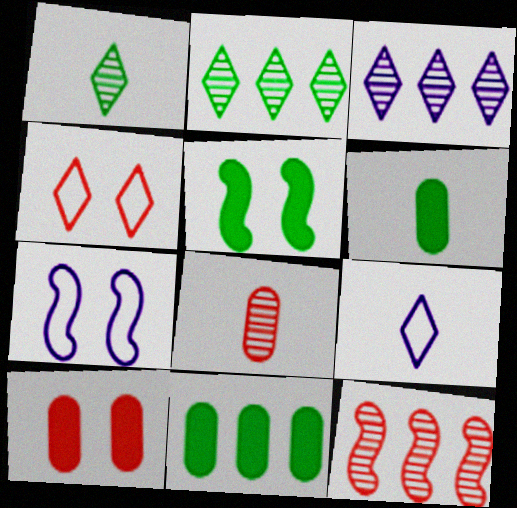[]